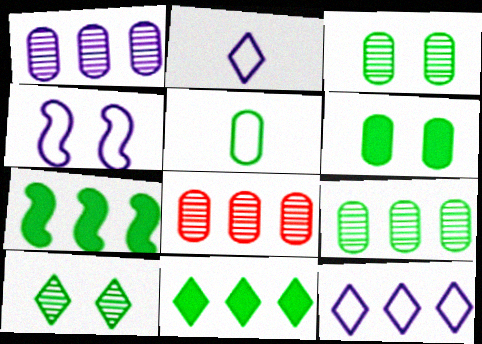[[1, 8, 9], 
[5, 6, 9], 
[5, 7, 10], 
[7, 8, 12]]